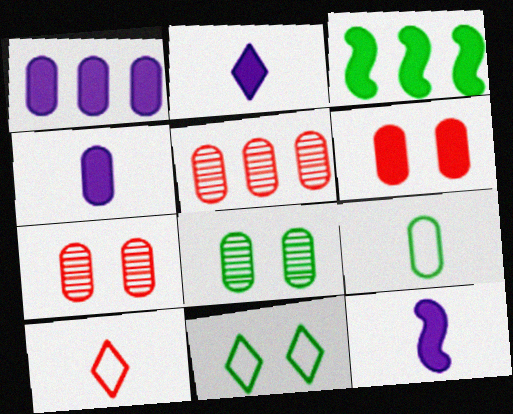[[1, 7, 9], 
[2, 3, 6], 
[2, 4, 12], 
[5, 11, 12]]